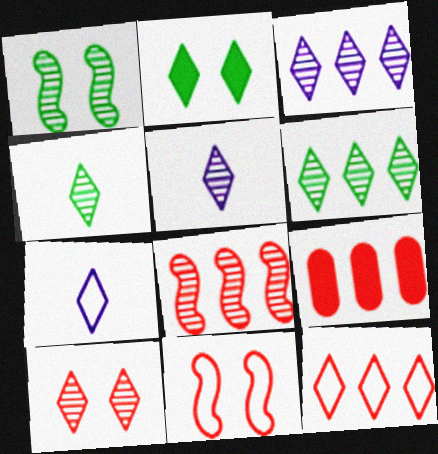[[1, 7, 9], 
[2, 5, 12], 
[3, 4, 10], 
[5, 6, 10], 
[8, 9, 12]]